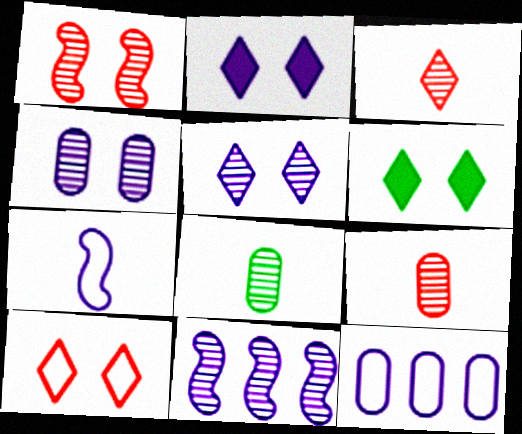[[5, 6, 10]]